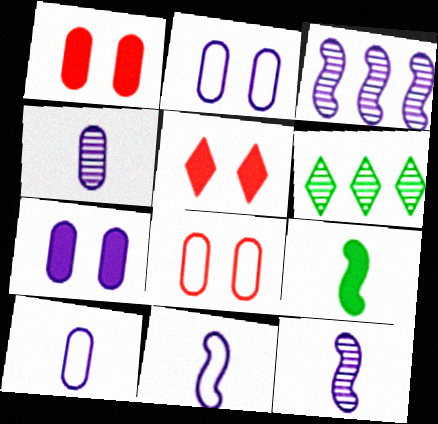[[1, 6, 11]]